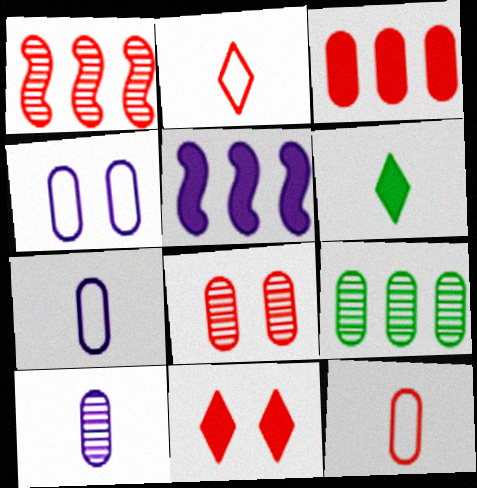[[1, 4, 6], 
[1, 11, 12], 
[3, 8, 12], 
[8, 9, 10]]